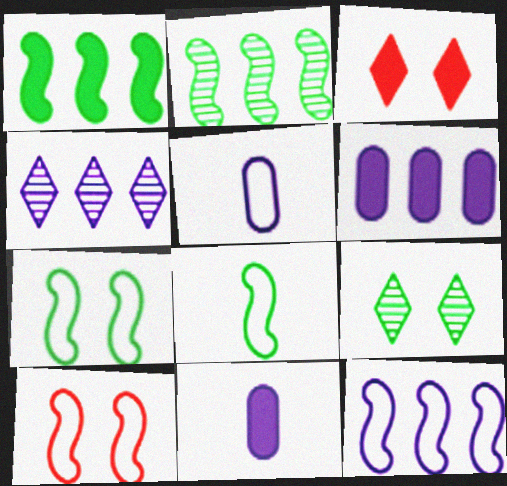[[1, 3, 11], 
[2, 3, 5], 
[4, 6, 12], 
[8, 10, 12]]